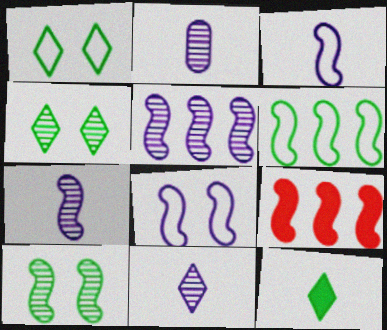[[1, 2, 9], 
[2, 7, 11], 
[3, 9, 10], 
[5, 6, 9]]